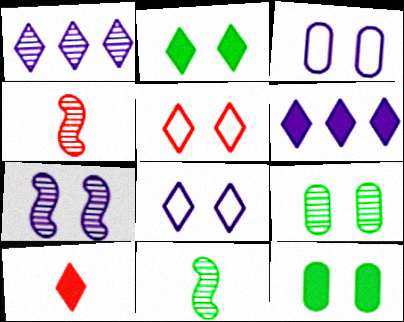[[1, 4, 9], 
[2, 6, 10], 
[5, 7, 12]]